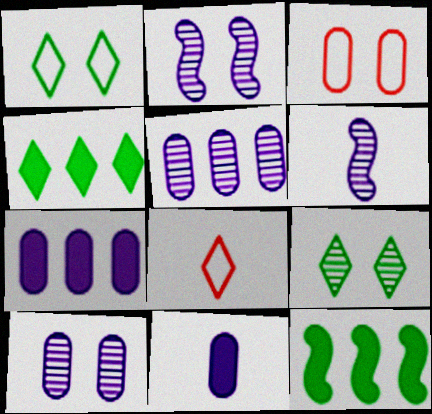[[3, 4, 6], 
[8, 10, 12]]